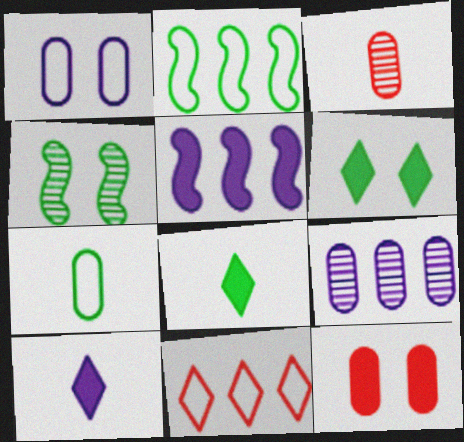[[5, 8, 12], 
[7, 9, 12]]